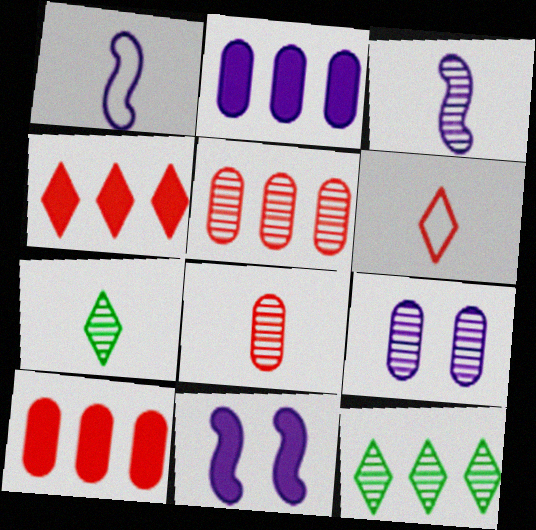[[3, 7, 8]]